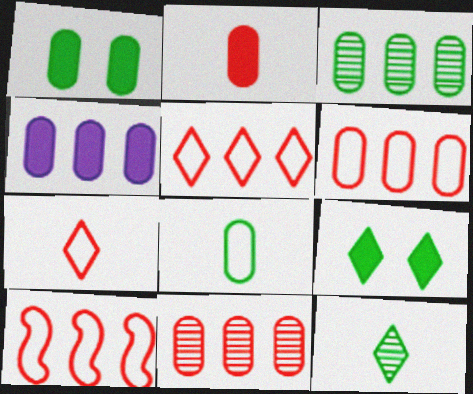[[1, 2, 4], 
[1, 3, 8], 
[3, 4, 6], 
[5, 6, 10]]